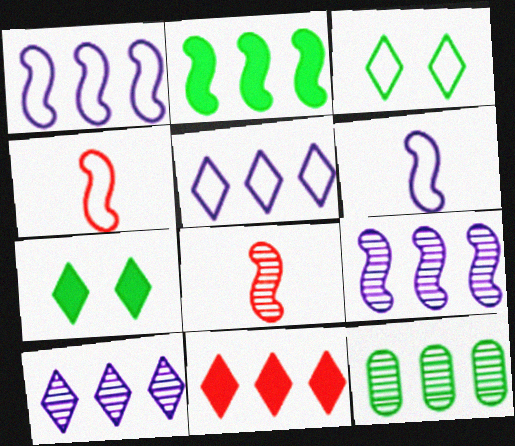[[1, 11, 12]]